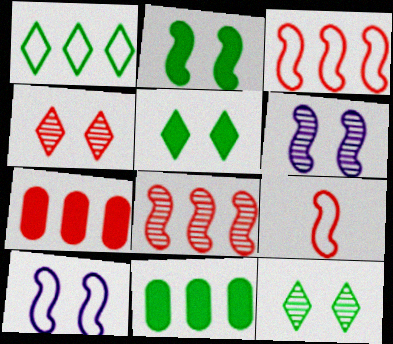[[4, 7, 9]]